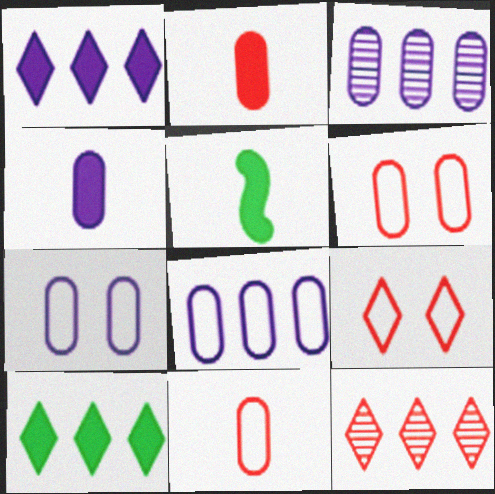[[3, 4, 7], 
[3, 5, 9], 
[5, 7, 12]]